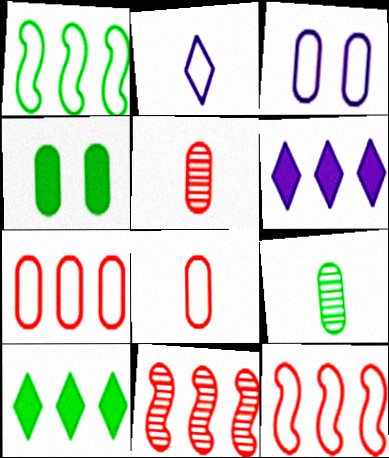[[2, 4, 11]]